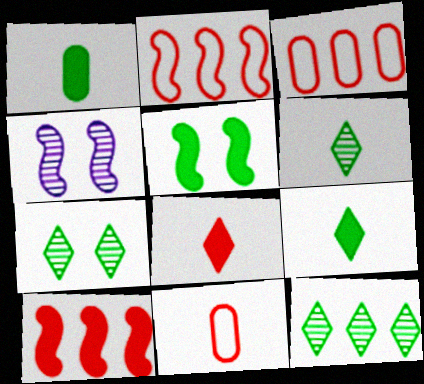[[3, 4, 9], 
[6, 7, 12]]